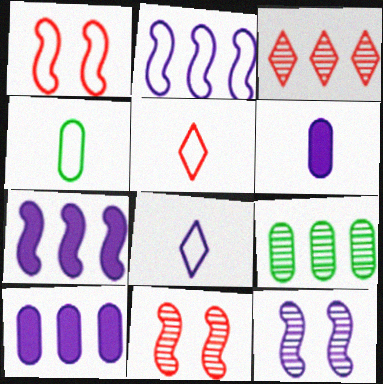[[8, 10, 12]]